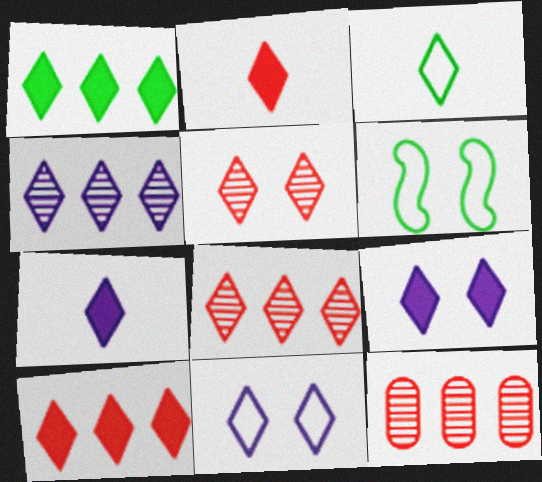[[1, 2, 9], 
[3, 8, 9], 
[4, 7, 11], 
[6, 7, 12]]